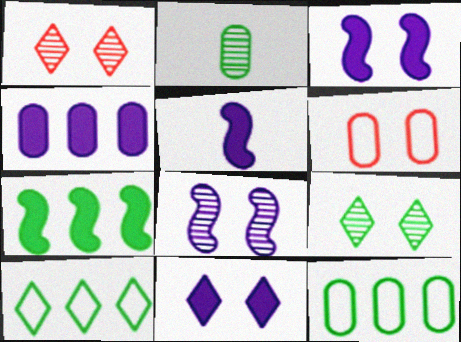[[1, 5, 12], 
[2, 4, 6], 
[3, 6, 9], 
[4, 5, 11]]